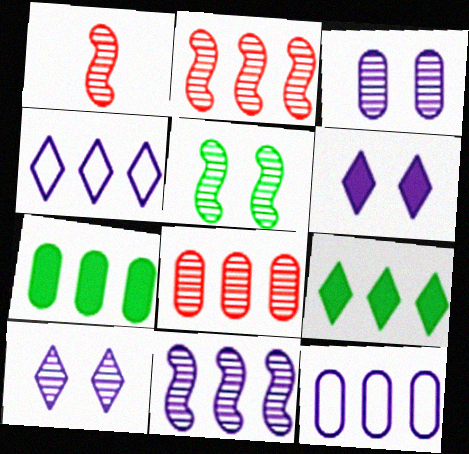[[1, 5, 11], 
[2, 4, 7], 
[2, 9, 12], 
[7, 8, 12]]